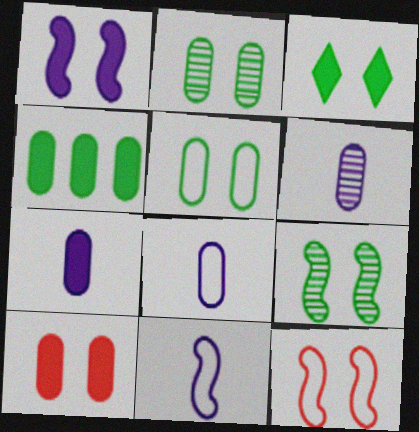[[1, 3, 10], 
[1, 9, 12], 
[3, 5, 9], 
[4, 7, 10], 
[6, 7, 8]]